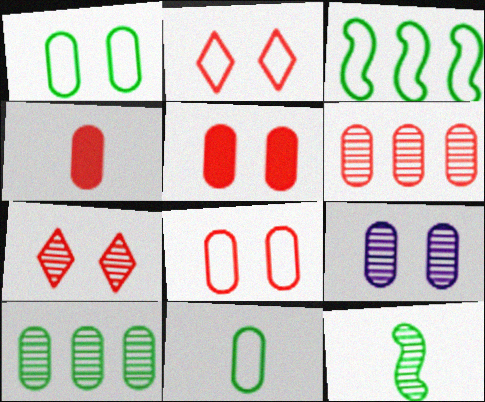[[1, 5, 9], 
[4, 6, 8]]